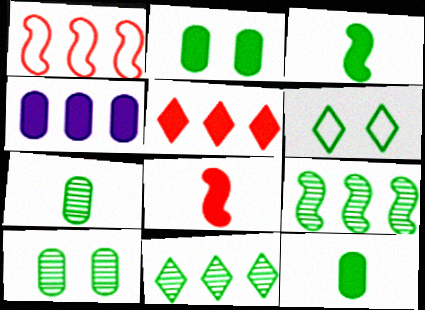[[1, 4, 11], 
[6, 9, 12]]